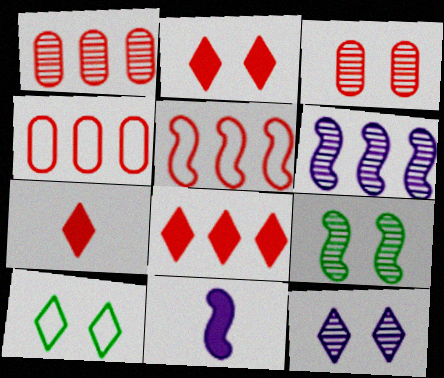[[1, 5, 8], 
[1, 10, 11], 
[2, 7, 8], 
[2, 10, 12], 
[3, 5, 7], 
[3, 9, 12], 
[5, 9, 11]]